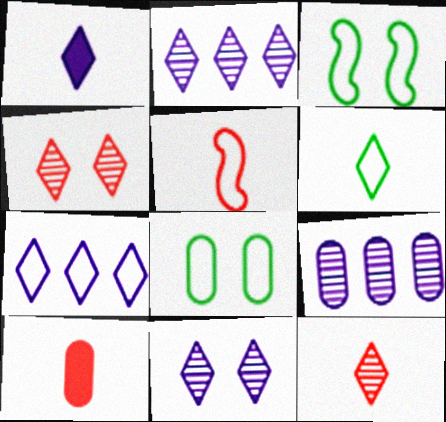[[1, 6, 12], 
[1, 7, 11], 
[2, 3, 10], 
[5, 7, 8], 
[5, 10, 12], 
[8, 9, 10]]